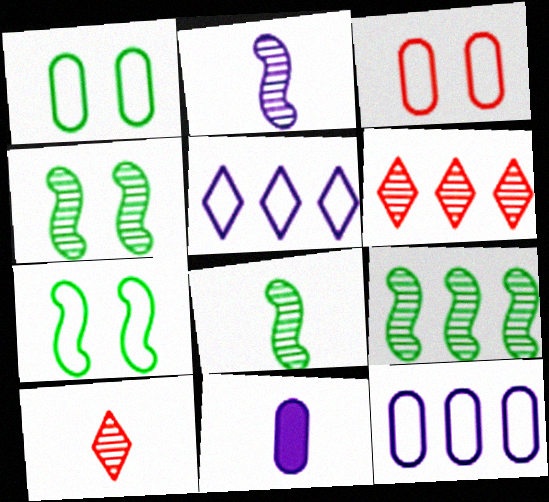[[4, 8, 9], 
[6, 7, 11]]